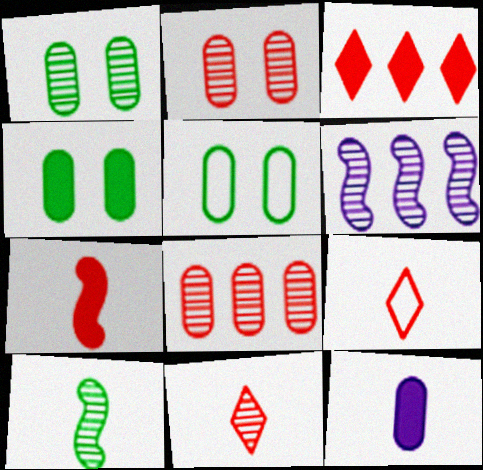[[1, 4, 5], 
[1, 6, 11], 
[4, 6, 9], 
[5, 8, 12], 
[9, 10, 12]]